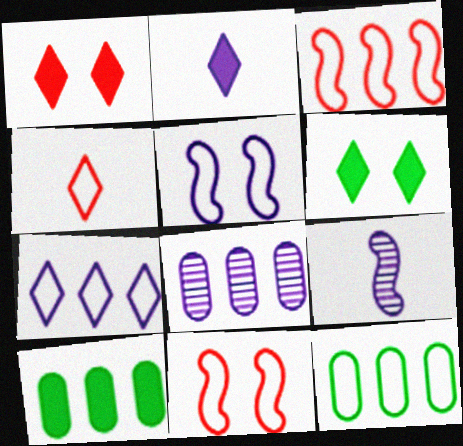[[1, 9, 12], 
[2, 5, 8], 
[3, 7, 12], 
[4, 5, 12]]